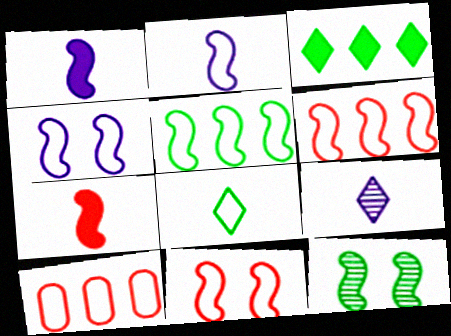[[1, 6, 12], 
[2, 5, 11], 
[4, 8, 10]]